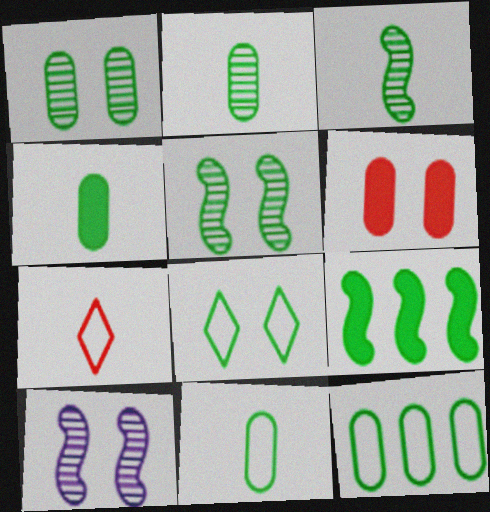[[1, 4, 12], 
[2, 4, 11], 
[2, 8, 9], 
[6, 8, 10]]